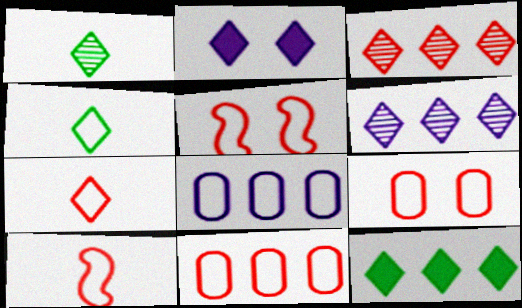[[2, 3, 4], 
[4, 5, 8], 
[5, 7, 11]]